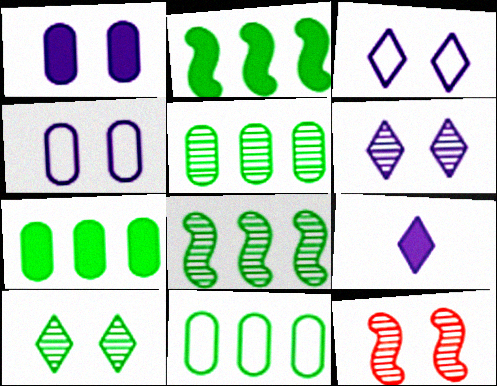[[5, 7, 11], 
[9, 11, 12]]